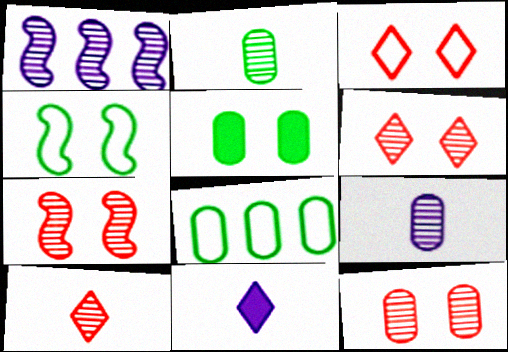[[1, 2, 6], 
[2, 5, 8], 
[6, 7, 12], 
[7, 8, 11]]